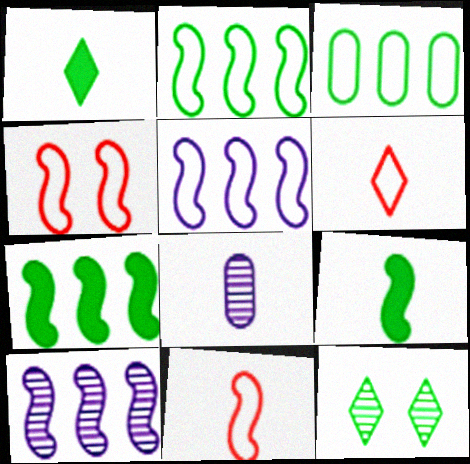[[1, 8, 11], 
[3, 9, 12], 
[4, 9, 10], 
[6, 8, 9]]